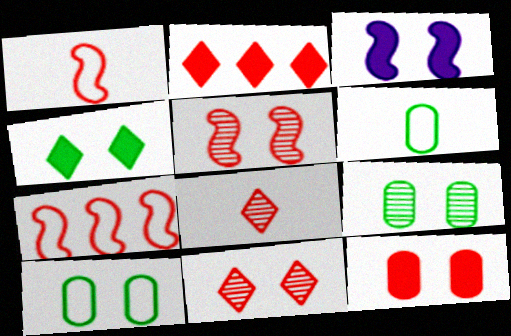[[3, 4, 12], 
[3, 10, 11], 
[7, 8, 12]]